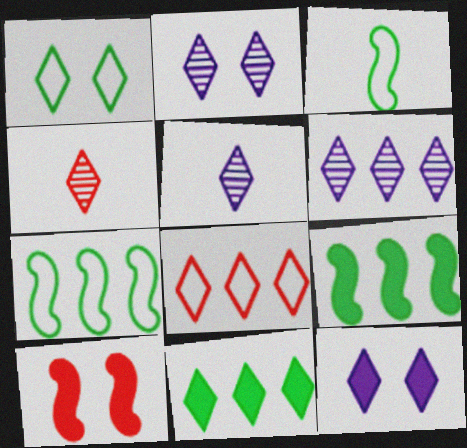[[2, 5, 6], 
[6, 8, 11]]